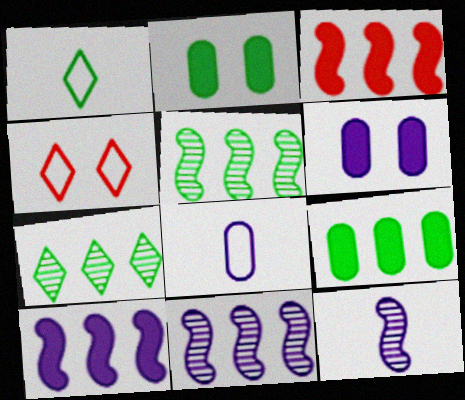[[1, 2, 5], 
[4, 9, 12]]